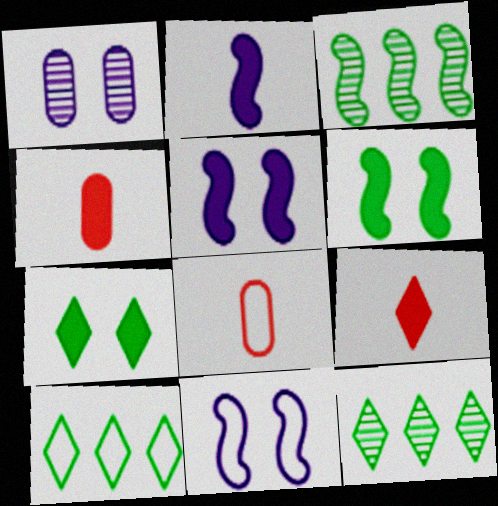[[4, 11, 12], 
[5, 8, 12], 
[8, 10, 11]]